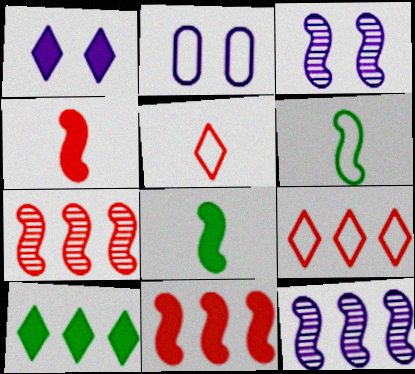[[1, 2, 3], 
[2, 6, 9], 
[3, 6, 11]]